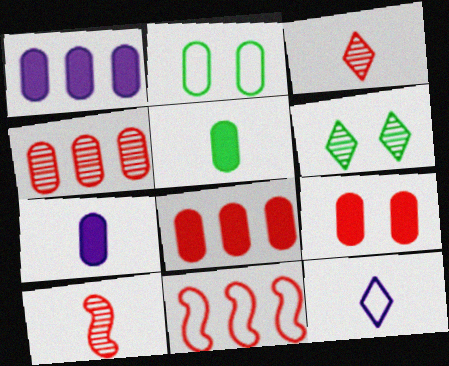[[1, 5, 9], 
[2, 4, 7], 
[2, 11, 12], 
[3, 9, 11], 
[5, 10, 12], 
[6, 7, 11]]